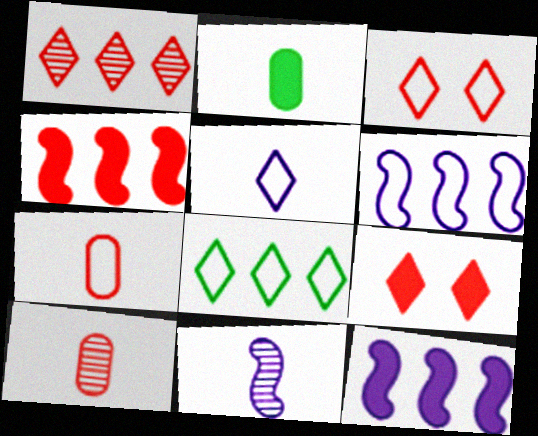[[2, 9, 12], 
[3, 4, 10], 
[3, 5, 8]]